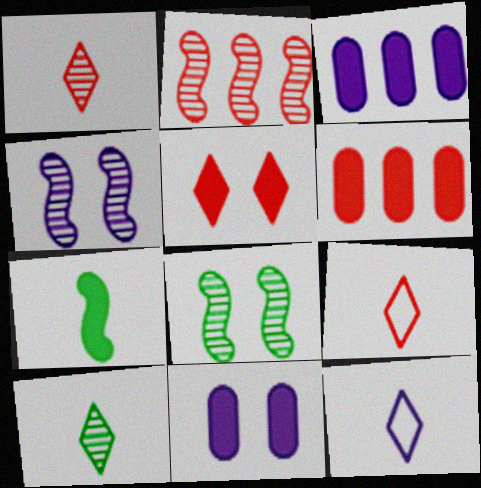[[3, 4, 12], 
[3, 5, 7], 
[3, 8, 9], 
[6, 8, 12]]